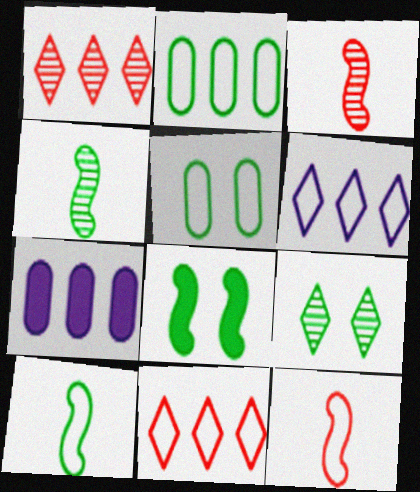[[5, 6, 12], 
[5, 8, 9], 
[7, 9, 12]]